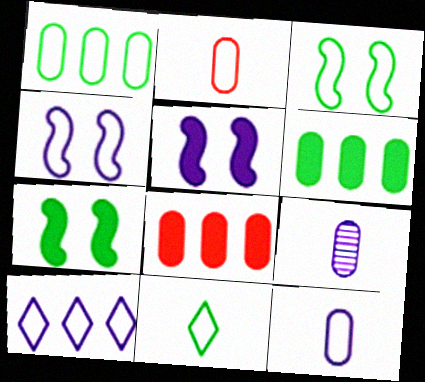[[1, 3, 11], 
[2, 3, 10], 
[4, 10, 12], 
[5, 9, 10]]